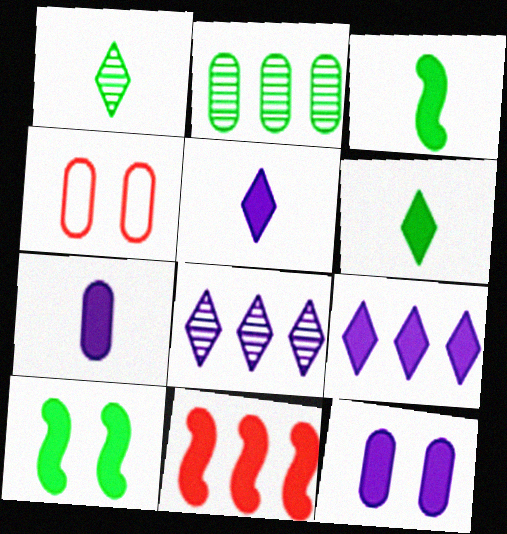[[2, 4, 7], 
[3, 4, 8], 
[6, 11, 12]]